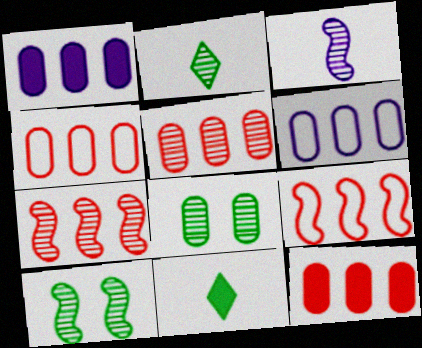[[3, 7, 10], 
[4, 5, 12]]